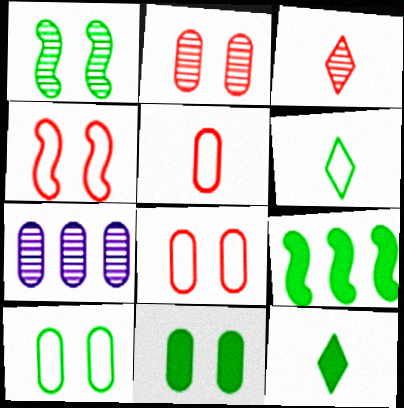[[1, 3, 7], 
[4, 7, 12], 
[5, 7, 11], 
[9, 11, 12]]